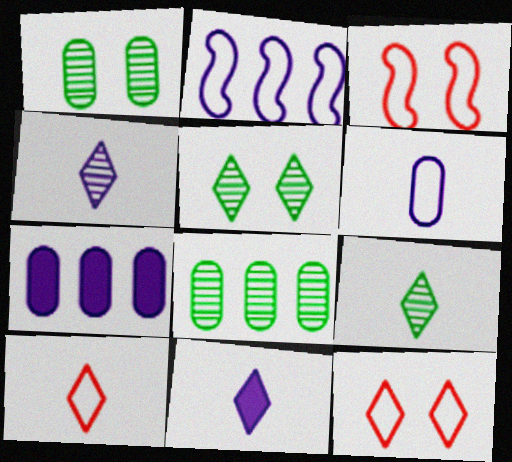[[3, 7, 9], 
[3, 8, 11], 
[9, 10, 11]]